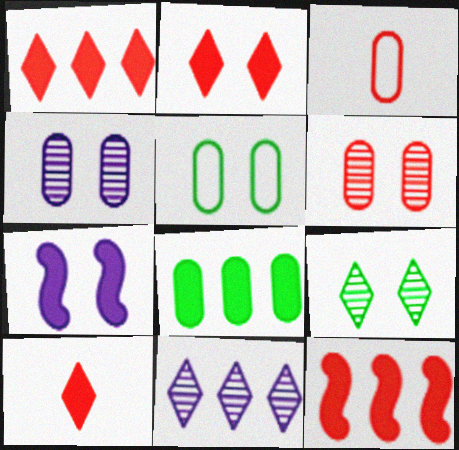[[1, 2, 10], 
[3, 4, 8], 
[7, 8, 10]]